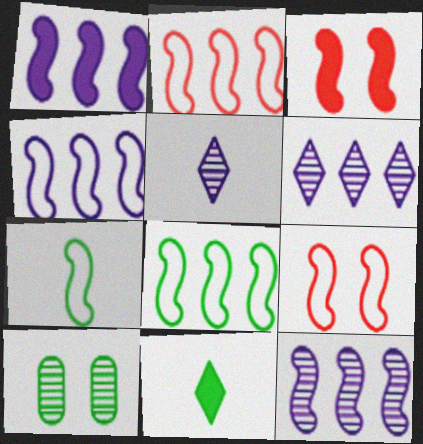[[1, 4, 12], 
[2, 4, 8], 
[3, 7, 12], 
[4, 7, 9], 
[8, 10, 11]]